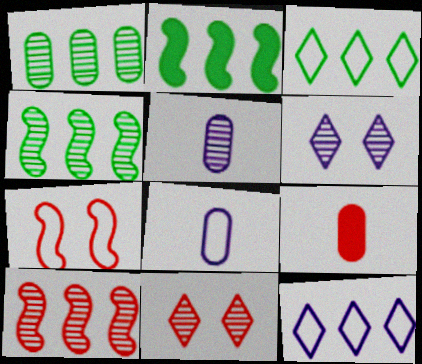[[1, 2, 3], 
[2, 8, 11], 
[3, 7, 8], 
[4, 5, 11]]